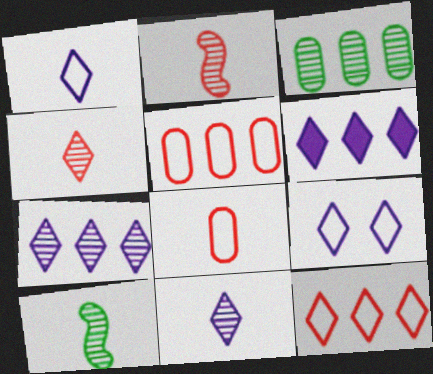[[6, 9, 11]]